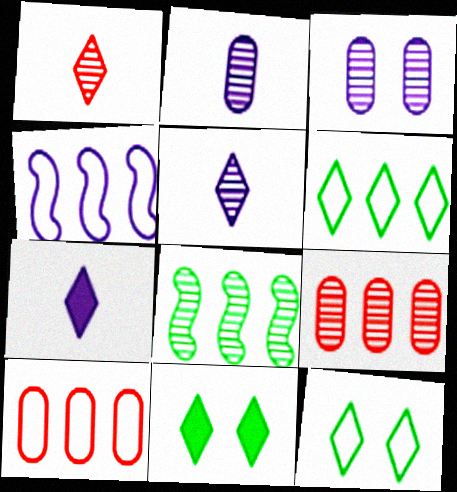[[1, 3, 8], 
[3, 4, 7], 
[4, 6, 10]]